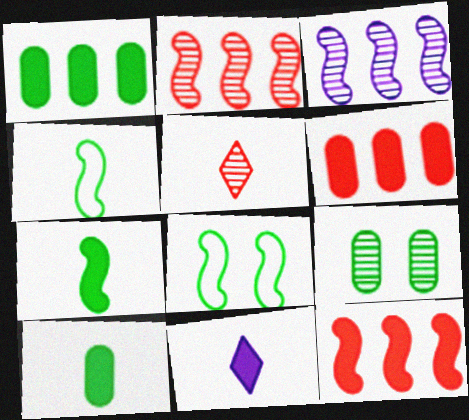[[3, 5, 9]]